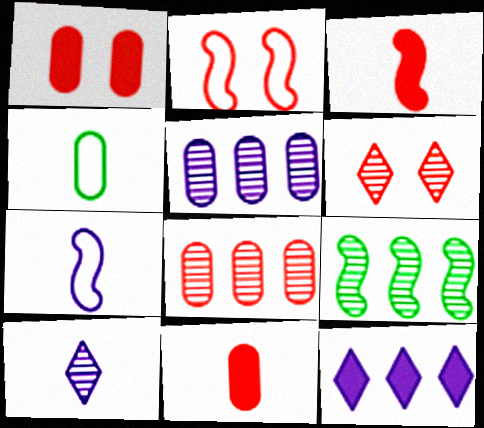[[1, 2, 6], 
[1, 4, 5], 
[3, 4, 10]]